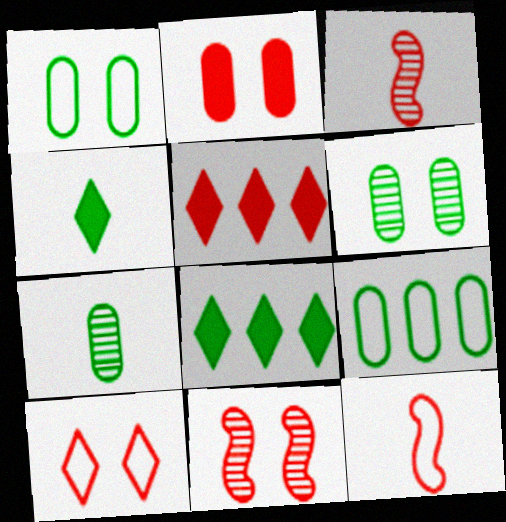[[2, 10, 11]]